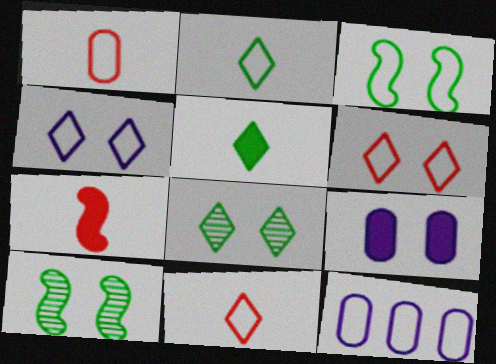[[3, 11, 12], 
[6, 9, 10], 
[7, 8, 12]]